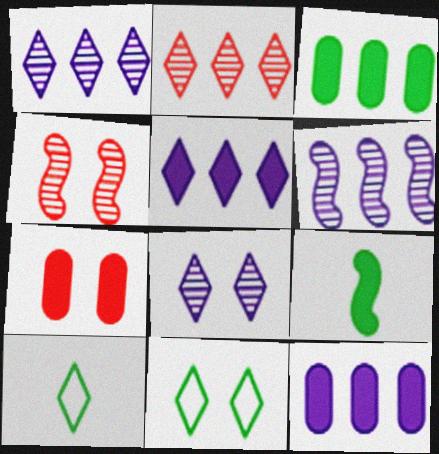[[4, 10, 12], 
[5, 7, 9], 
[6, 7, 10]]